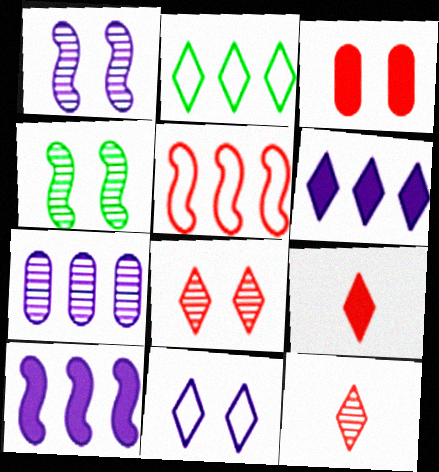[[3, 4, 11], 
[3, 5, 12], 
[4, 7, 12]]